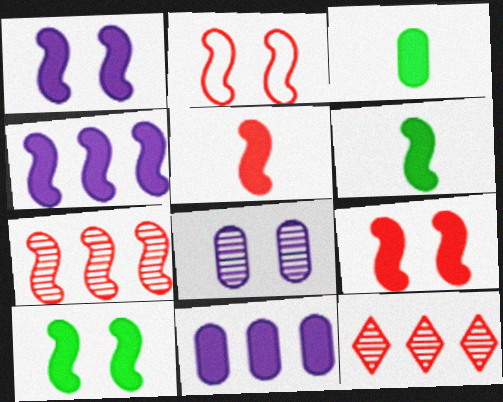[[1, 9, 10], 
[2, 5, 7], 
[4, 5, 10], 
[4, 6, 9]]